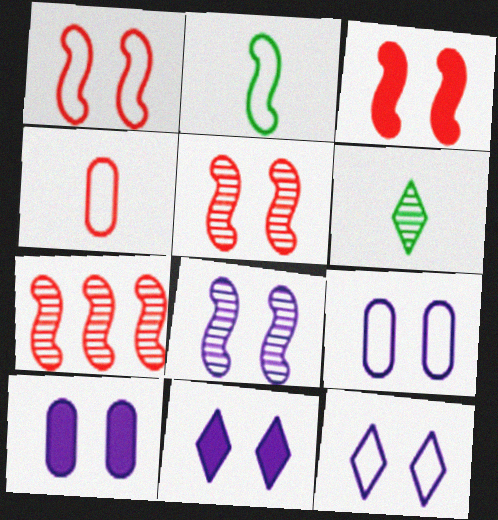[[1, 3, 5], 
[8, 9, 11], 
[8, 10, 12]]